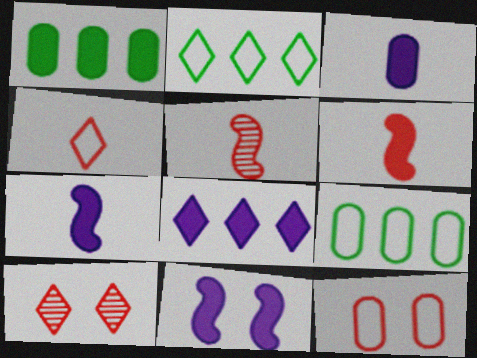[[3, 8, 11], 
[7, 9, 10]]